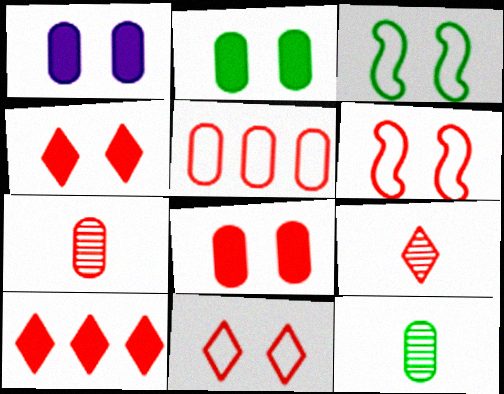[[1, 2, 8], 
[1, 5, 12], 
[5, 7, 8], 
[6, 7, 10], 
[9, 10, 11]]